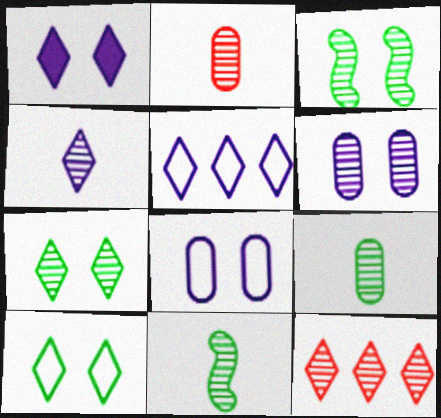[[1, 4, 5], 
[2, 4, 11], 
[4, 7, 12], 
[6, 11, 12]]